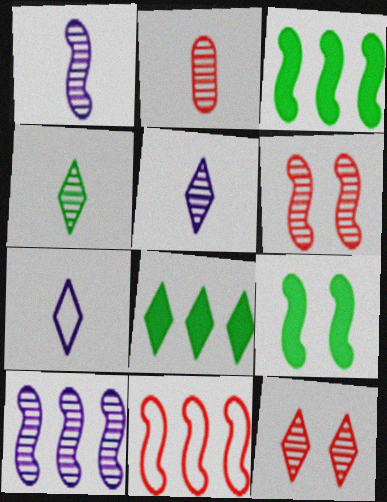[[1, 2, 4], 
[1, 9, 11], 
[3, 10, 11], 
[7, 8, 12]]